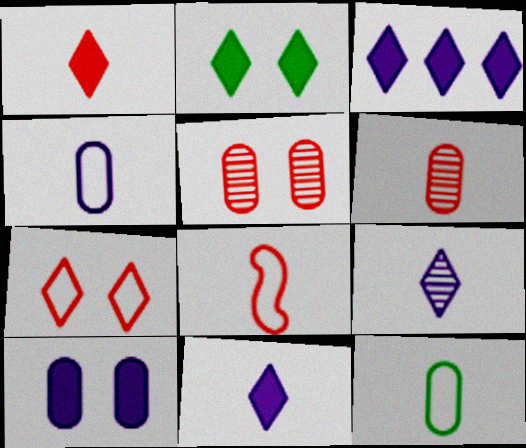[[1, 2, 3], 
[1, 6, 8]]